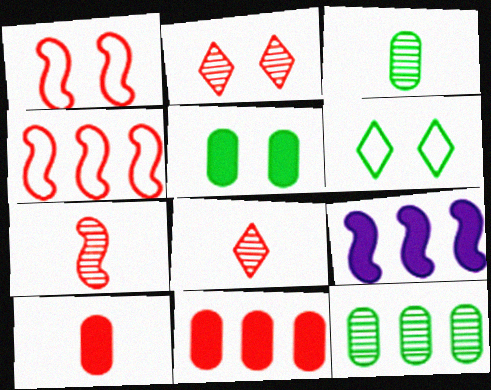[[1, 8, 11], 
[2, 4, 10]]